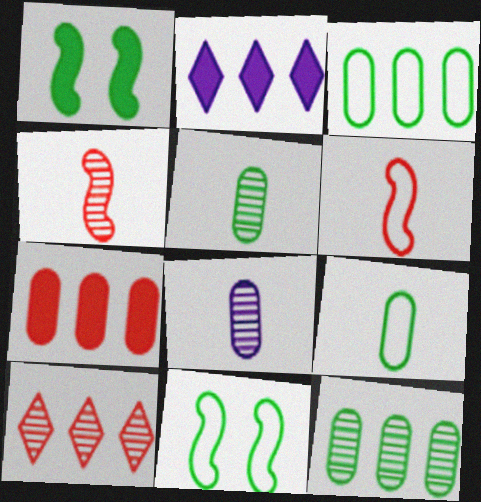[]